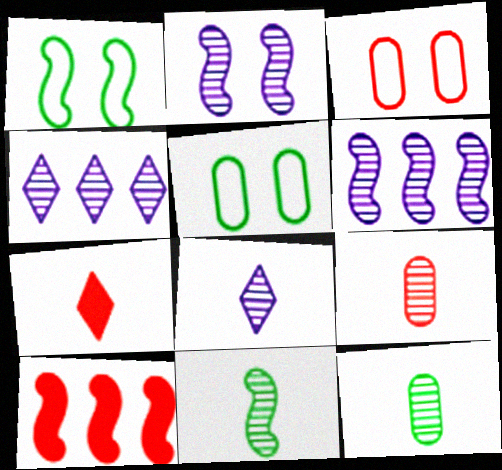[[5, 6, 7], 
[5, 8, 10], 
[8, 9, 11]]